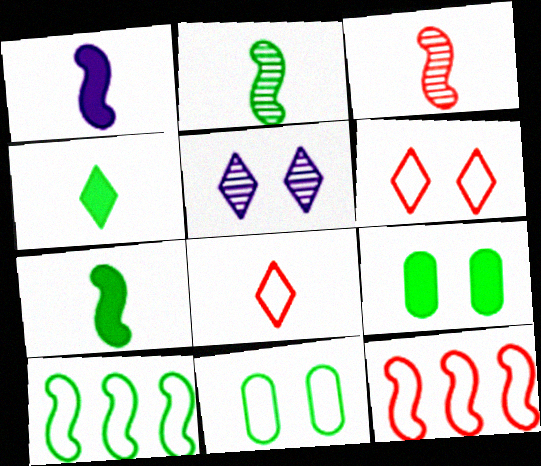[]